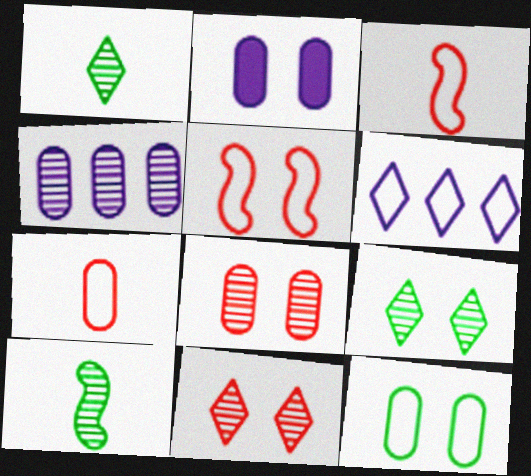[[2, 5, 9], 
[2, 8, 12], 
[3, 6, 12], 
[4, 10, 11]]